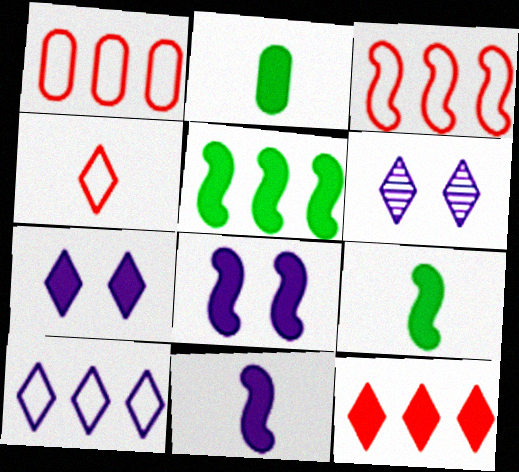[[1, 6, 9], 
[2, 3, 6], 
[2, 8, 12]]